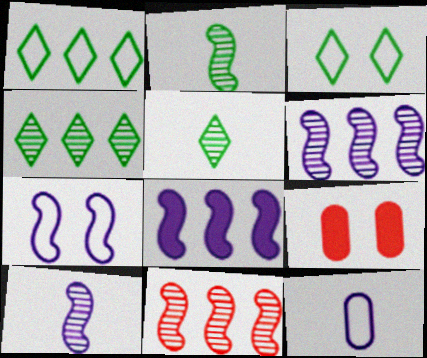[[1, 9, 10], 
[7, 8, 10]]